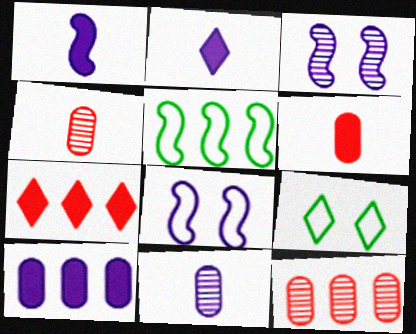[[1, 9, 12]]